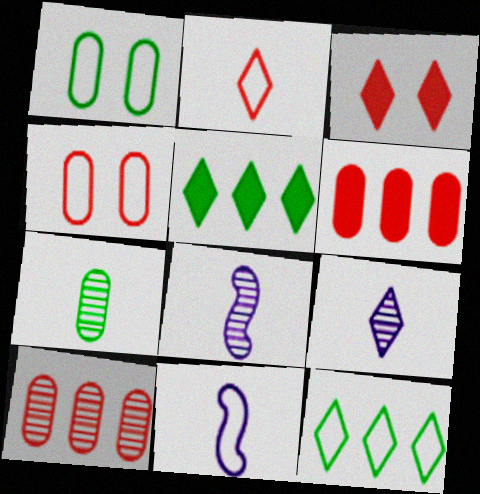[[3, 9, 12], 
[4, 5, 8], 
[4, 11, 12]]